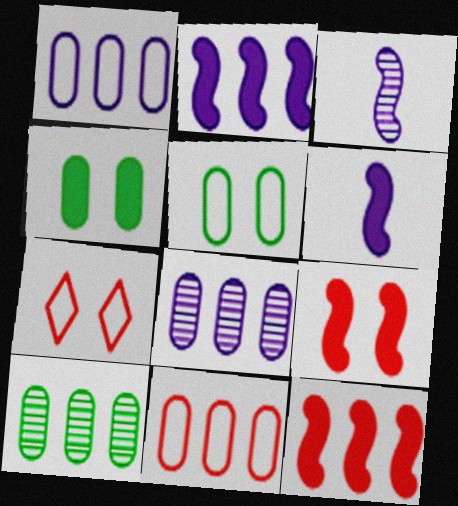[[6, 7, 10]]